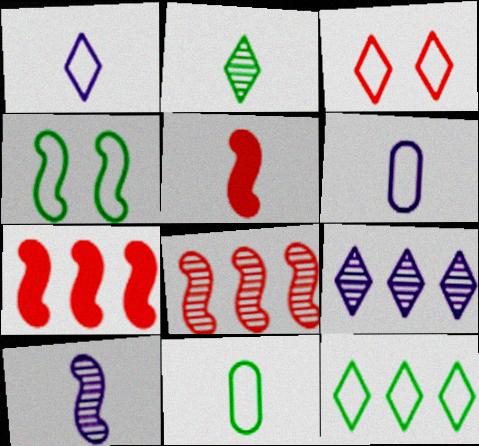[[1, 3, 12], 
[2, 5, 6], 
[4, 7, 10], 
[4, 11, 12]]